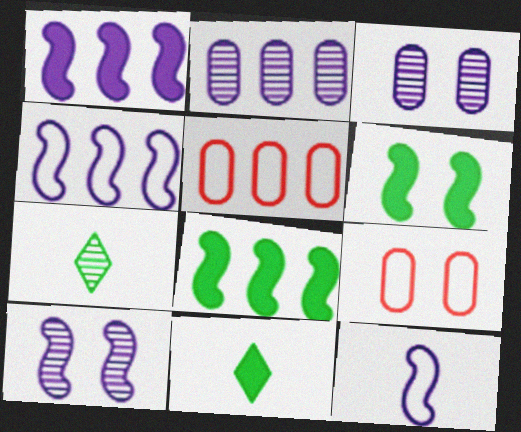[[1, 7, 9], 
[1, 10, 12], 
[5, 10, 11]]